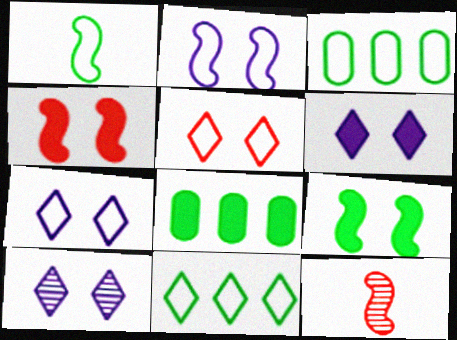[[3, 6, 12], 
[6, 7, 10], 
[7, 8, 12]]